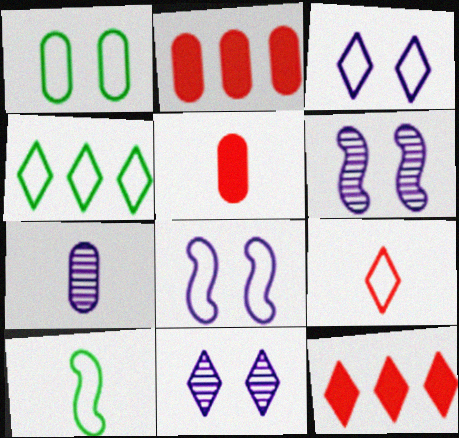[[1, 2, 7], 
[1, 4, 10], 
[2, 10, 11], 
[3, 4, 9], 
[4, 5, 6]]